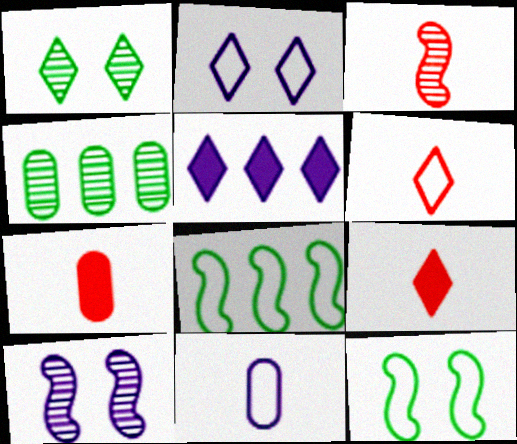[[1, 5, 6], 
[3, 6, 7], 
[5, 10, 11]]